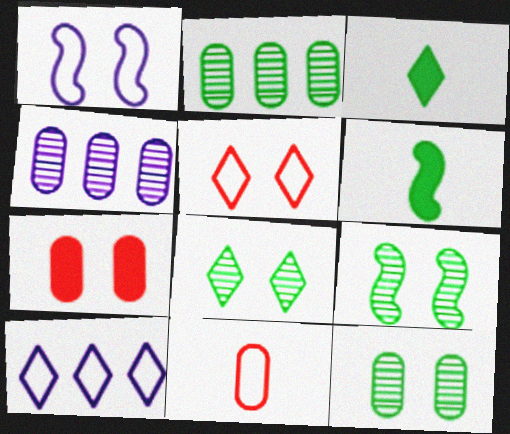[[1, 7, 8], 
[4, 5, 6], 
[8, 9, 12]]